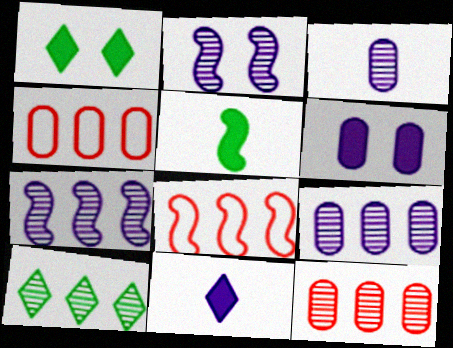[[1, 3, 8], 
[2, 5, 8], 
[7, 10, 12]]